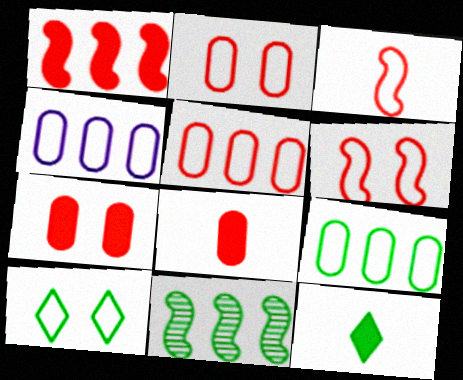[[3, 4, 10], 
[4, 5, 9]]